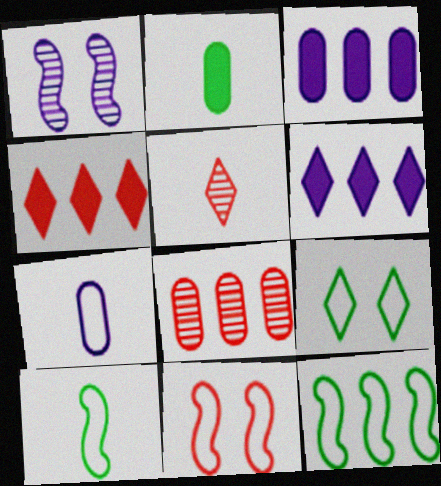[[1, 6, 7], 
[5, 6, 9], 
[6, 8, 12]]